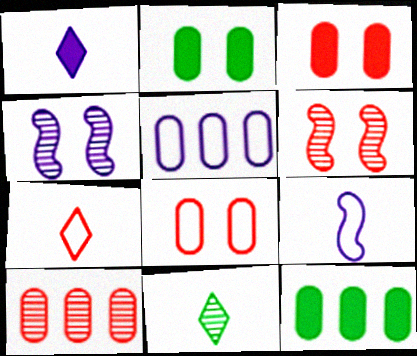[[1, 4, 5], 
[1, 7, 11], 
[4, 7, 12], 
[4, 10, 11], 
[5, 10, 12]]